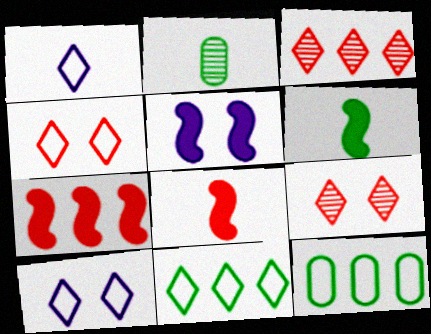[[1, 2, 8], 
[1, 4, 11], 
[2, 7, 10], 
[5, 6, 7]]